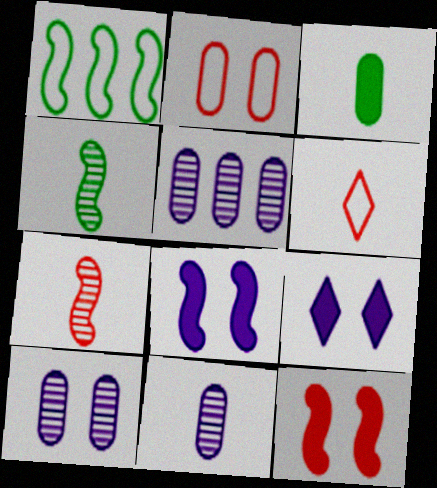[[1, 7, 8], 
[2, 3, 5], 
[5, 10, 11]]